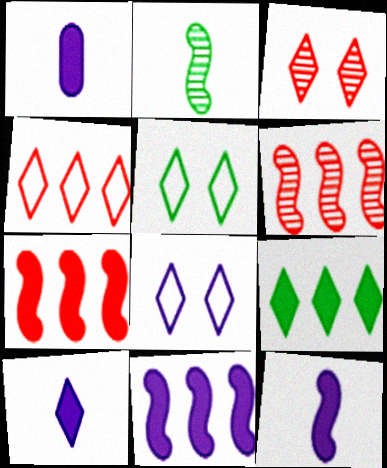[[1, 5, 6], 
[1, 10, 12]]